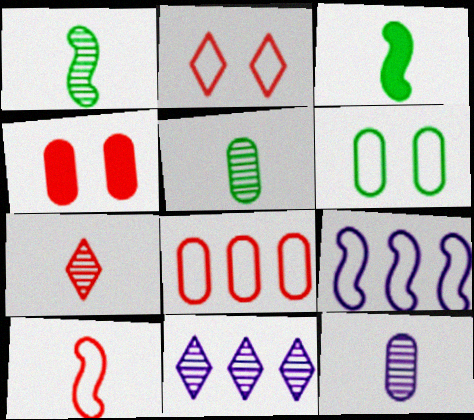[[1, 7, 12], 
[2, 8, 10]]